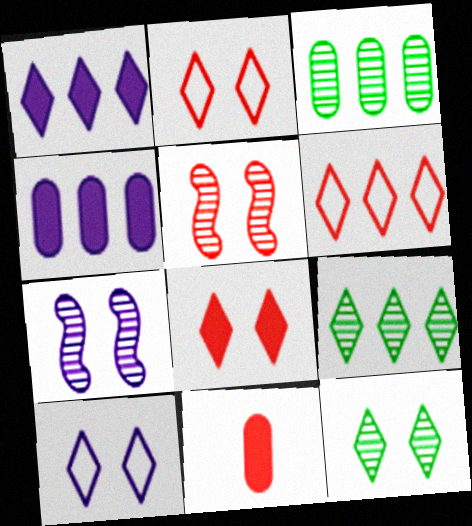[[1, 6, 9], 
[5, 6, 11], 
[8, 10, 12]]